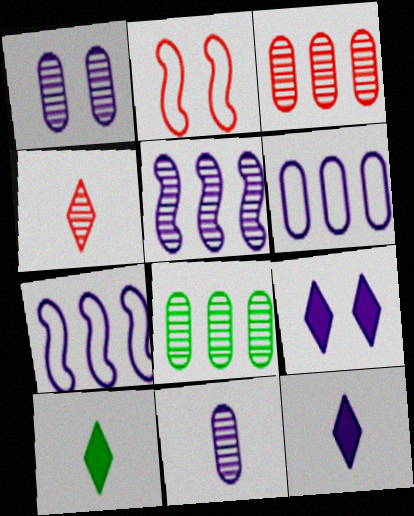[[1, 7, 12], 
[2, 8, 12], 
[7, 9, 11]]